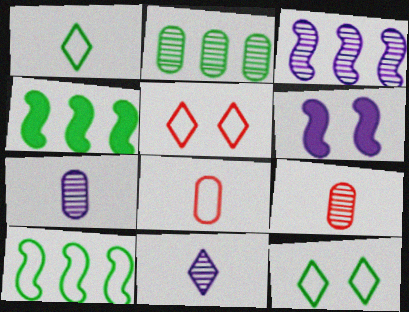[[4, 5, 7]]